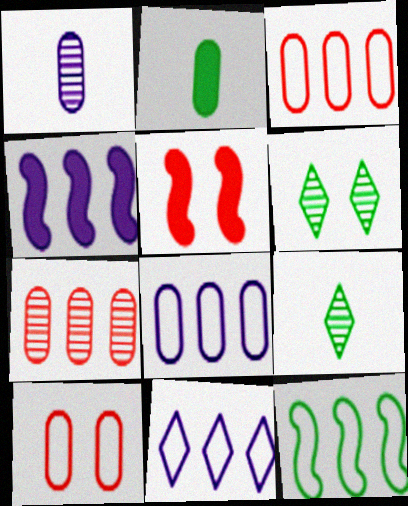[[2, 6, 12], 
[3, 11, 12], 
[4, 9, 10], 
[5, 8, 9]]